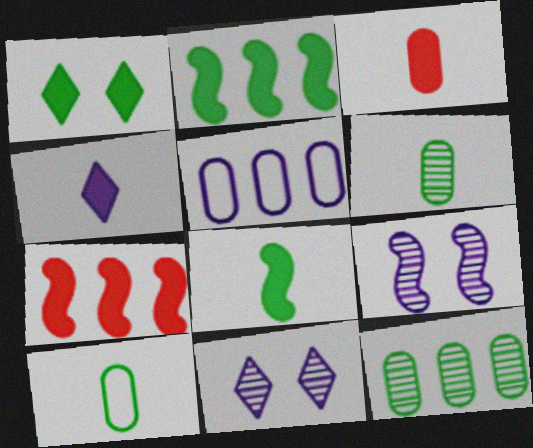[[3, 4, 8], 
[4, 5, 9], 
[7, 10, 11]]